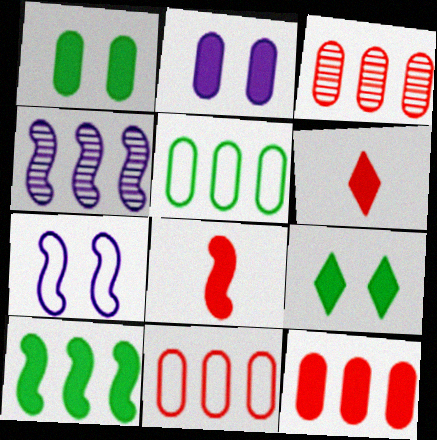[[2, 6, 10], 
[3, 11, 12]]